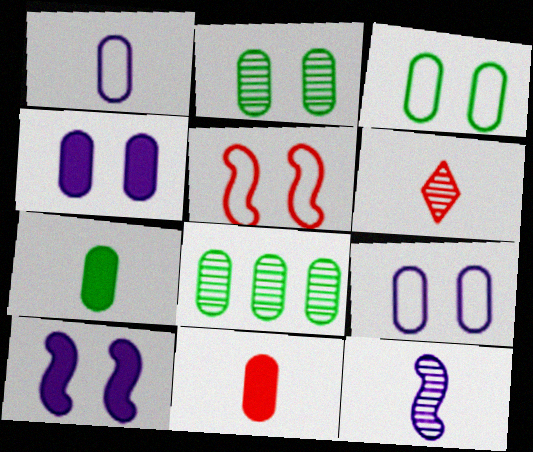[[3, 7, 8], 
[8, 9, 11]]